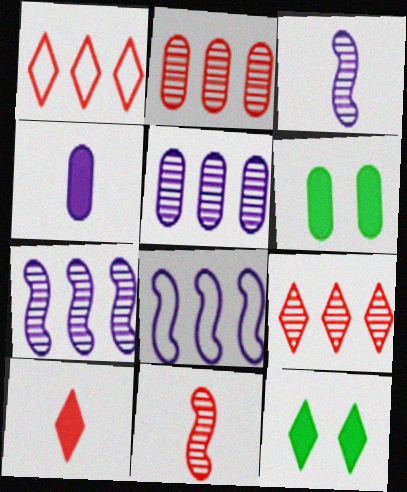[[1, 3, 6]]